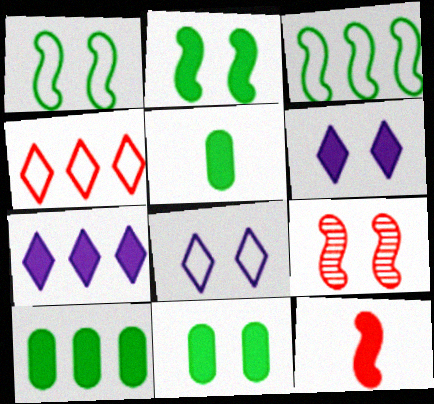[[5, 10, 11], 
[6, 10, 12], 
[7, 11, 12], 
[8, 9, 11]]